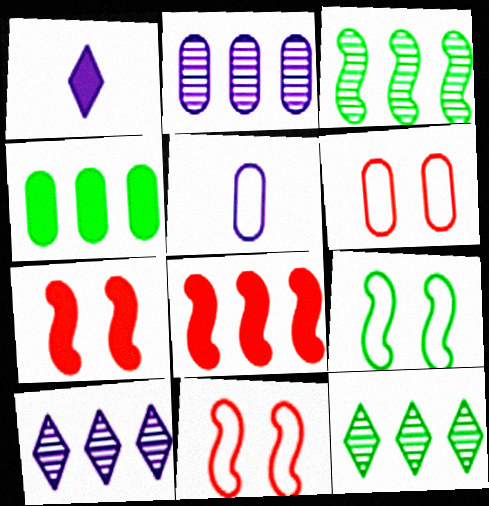[[1, 3, 6], 
[1, 4, 7], 
[5, 7, 12]]